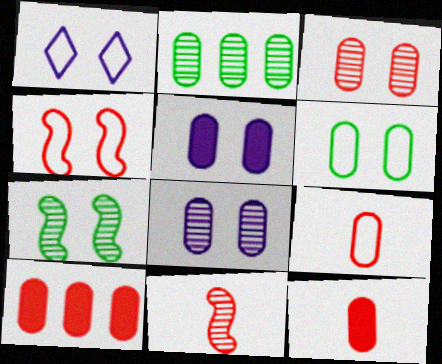[[1, 4, 6], 
[2, 5, 9], 
[3, 5, 6], 
[3, 9, 10]]